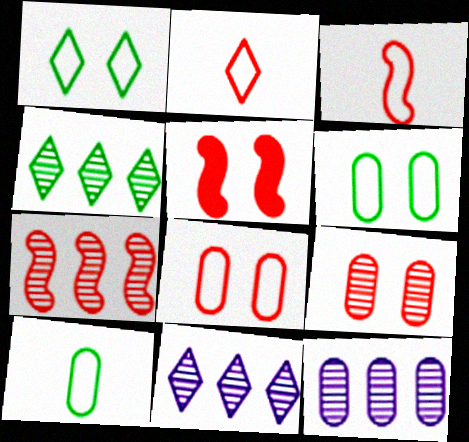[[3, 5, 7], 
[4, 7, 12], 
[5, 10, 11]]